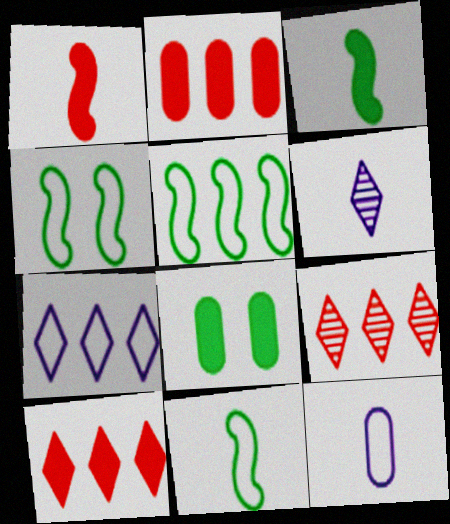[[2, 4, 6], 
[4, 5, 11]]